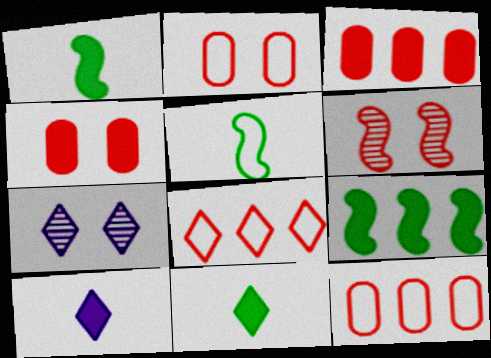[[1, 7, 12], 
[3, 5, 7], 
[4, 9, 10], 
[7, 8, 11]]